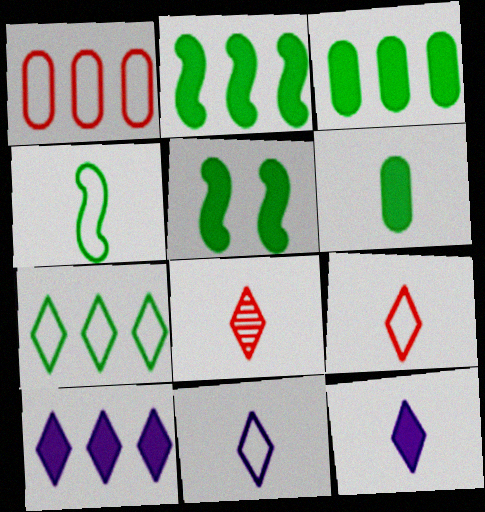[]